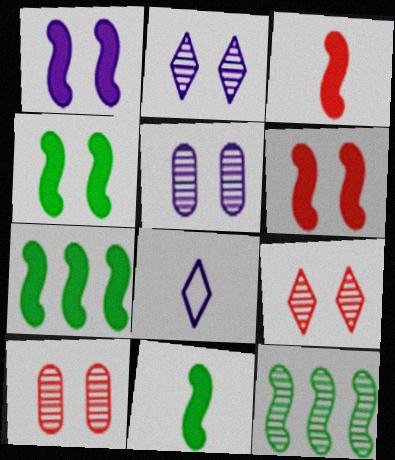[[1, 3, 7], 
[1, 4, 6], 
[4, 7, 11], 
[7, 8, 10]]